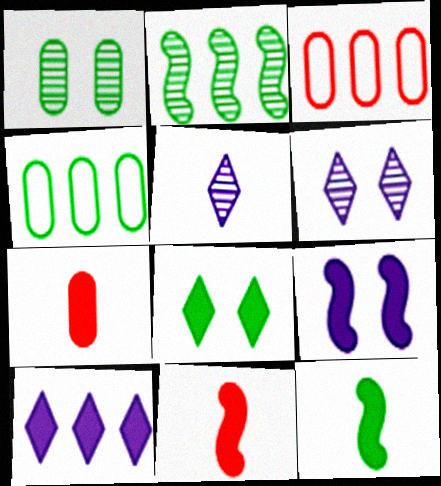[[2, 3, 10], 
[3, 6, 12], 
[4, 6, 11]]